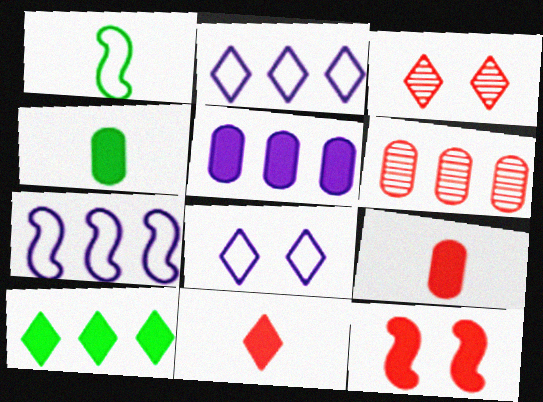[[1, 3, 5], 
[3, 4, 7], 
[6, 7, 10]]